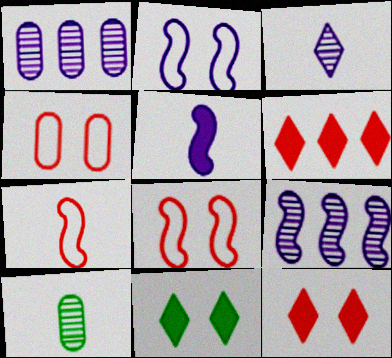[[1, 7, 11], 
[2, 5, 9], 
[2, 6, 10]]